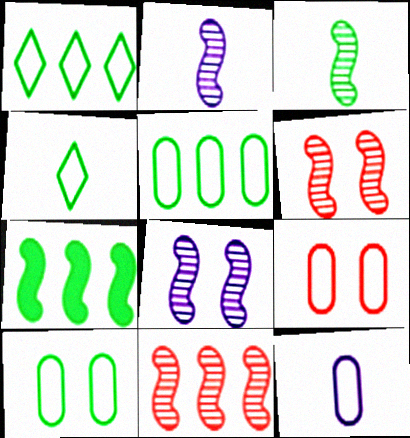[[3, 8, 11], 
[5, 9, 12]]